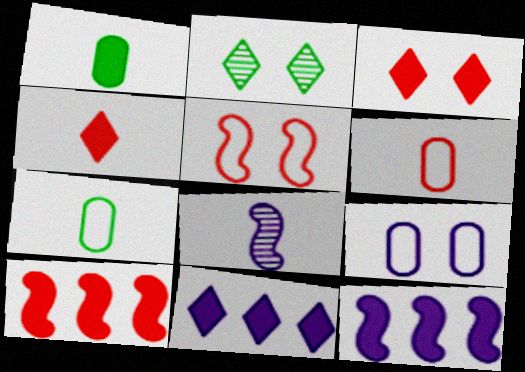[[1, 3, 12], 
[2, 6, 12], 
[4, 7, 8], 
[8, 9, 11]]